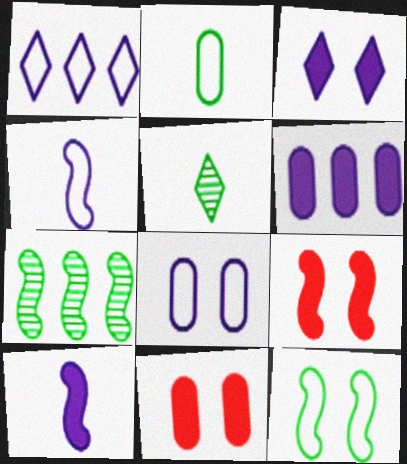[[1, 4, 8], 
[3, 6, 10], 
[4, 7, 9]]